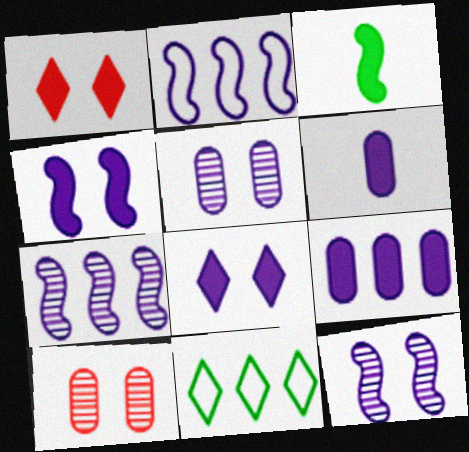[[1, 3, 9]]